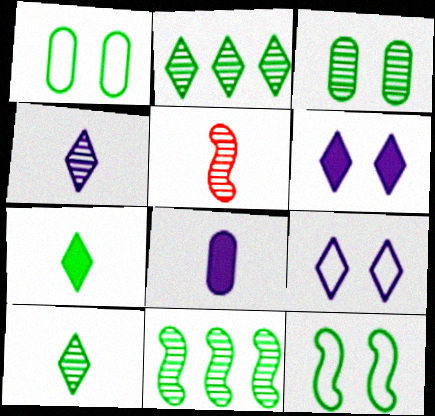[[1, 7, 11], 
[3, 10, 11]]